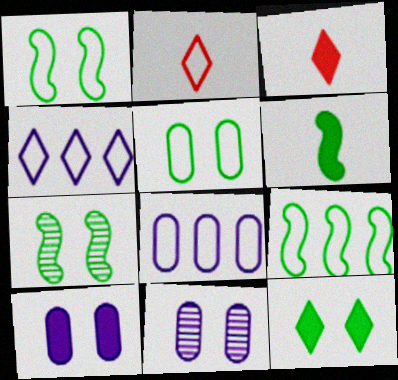[[1, 2, 8], 
[3, 7, 8], 
[3, 9, 11], 
[5, 7, 12], 
[6, 7, 9]]